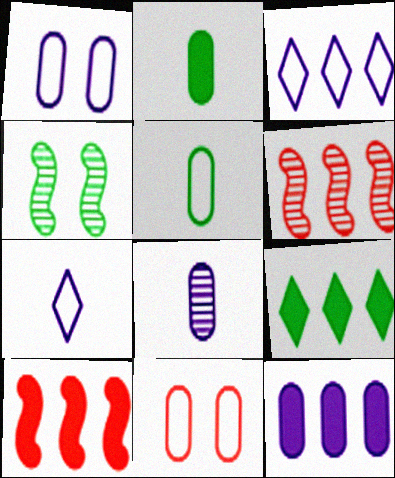[[1, 8, 12], 
[4, 5, 9], 
[9, 10, 12]]